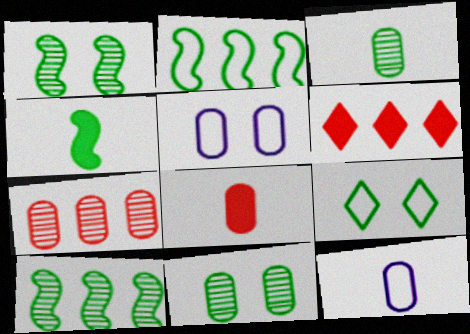[[1, 2, 4], 
[1, 6, 12], 
[3, 8, 12]]